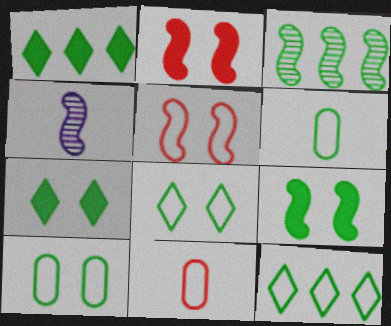[[3, 6, 7]]